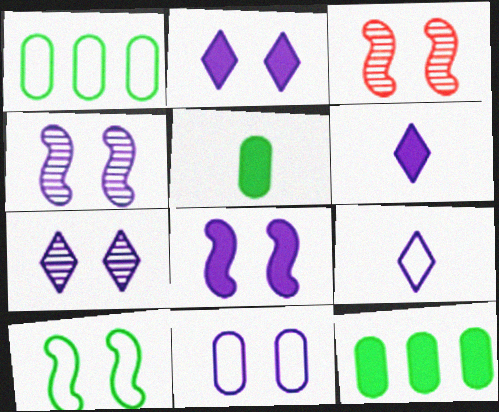[[1, 3, 6], 
[2, 4, 11], 
[3, 8, 10], 
[3, 9, 12], 
[7, 8, 11]]